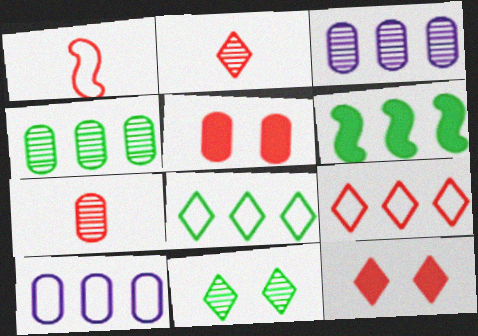[[2, 9, 12], 
[3, 6, 9], 
[4, 6, 8]]